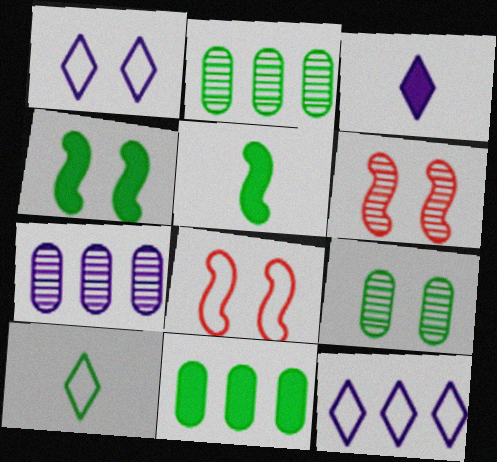[[2, 3, 8], 
[2, 4, 10]]